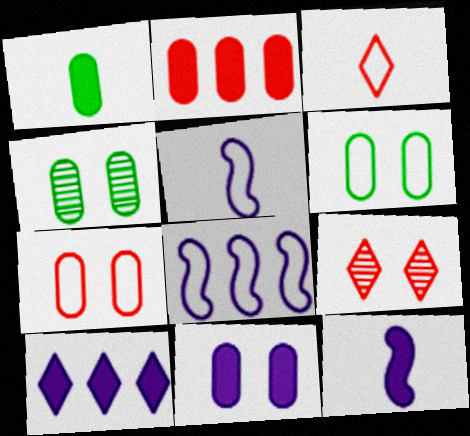[[1, 2, 11], 
[1, 8, 9], 
[3, 6, 8], 
[4, 7, 11], 
[10, 11, 12]]